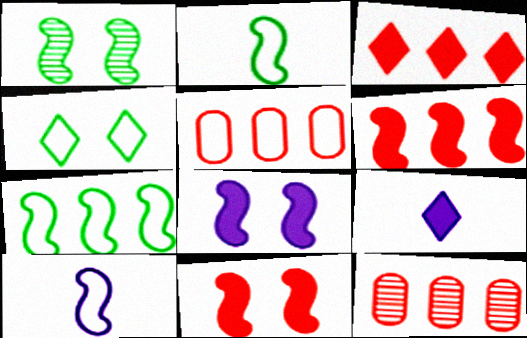[[1, 5, 9], 
[1, 6, 10], 
[4, 5, 10]]